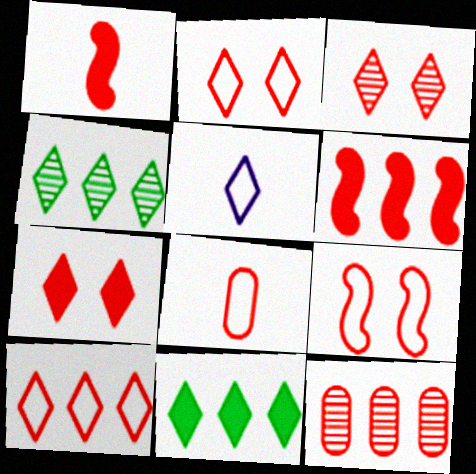[[1, 2, 12], 
[2, 3, 7], 
[3, 5, 11], 
[3, 6, 8], 
[4, 5, 7], 
[6, 10, 12], 
[8, 9, 10]]